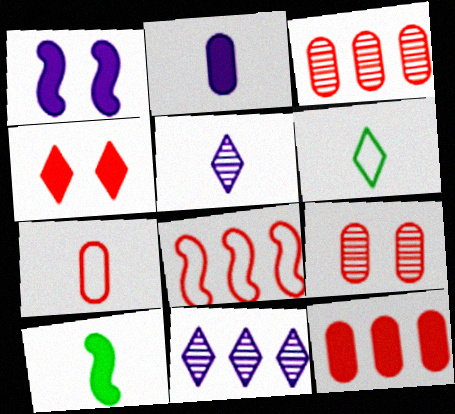[[1, 3, 6], 
[4, 6, 11], 
[5, 7, 10], 
[7, 9, 12]]